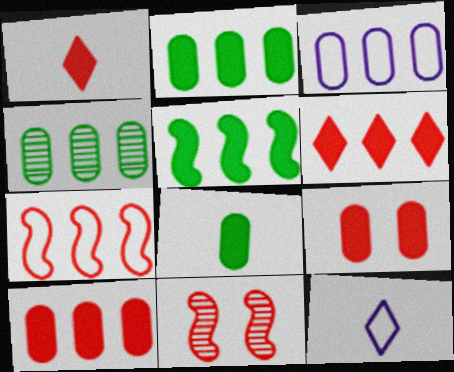[[2, 11, 12], 
[3, 4, 10]]